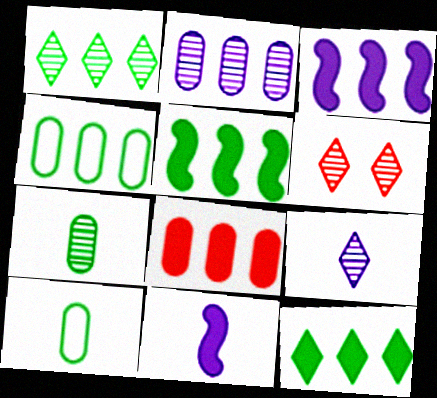[[1, 4, 5], 
[1, 6, 9], 
[2, 4, 8], 
[3, 6, 10], 
[3, 8, 12], 
[4, 6, 11]]